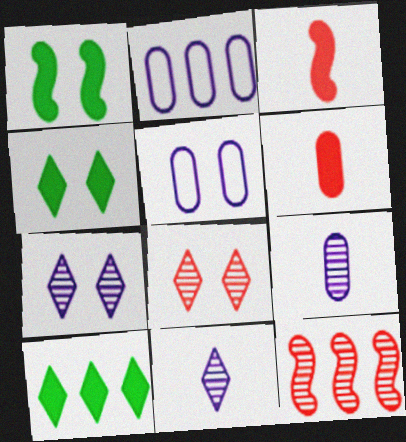[[1, 5, 8], 
[2, 10, 12]]